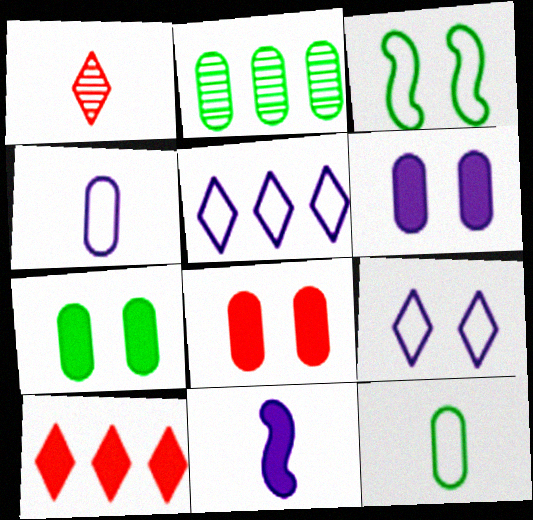[[1, 11, 12], 
[2, 4, 8], 
[2, 7, 12], 
[6, 7, 8], 
[7, 10, 11]]